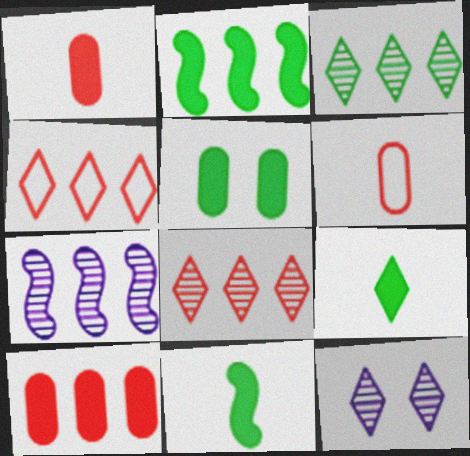[[2, 5, 9], 
[2, 6, 12], 
[4, 9, 12]]